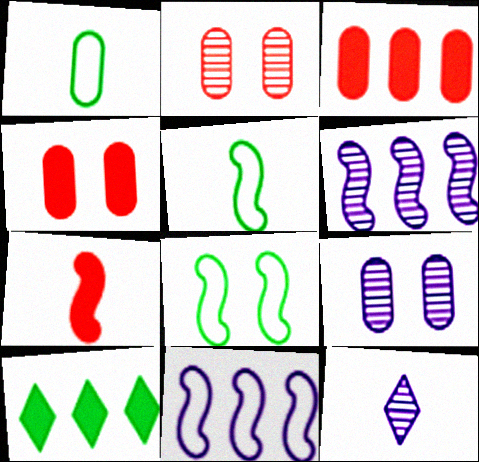[[1, 3, 9], 
[1, 7, 12], 
[3, 8, 12], 
[6, 7, 8], 
[6, 9, 12]]